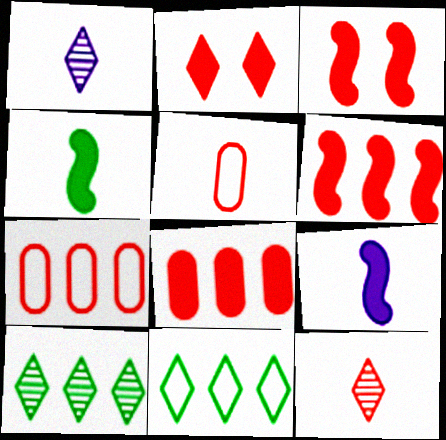[[1, 2, 11], 
[1, 4, 5], 
[3, 7, 12]]